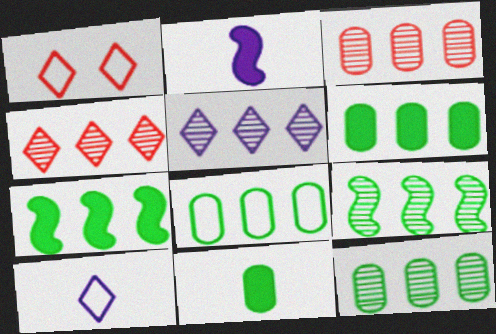[[1, 2, 12], 
[3, 5, 9], 
[6, 8, 12]]